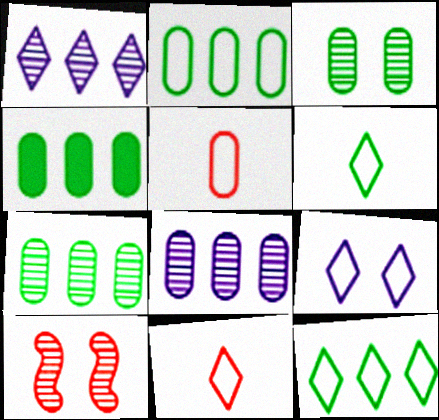[[2, 4, 7], 
[9, 11, 12]]